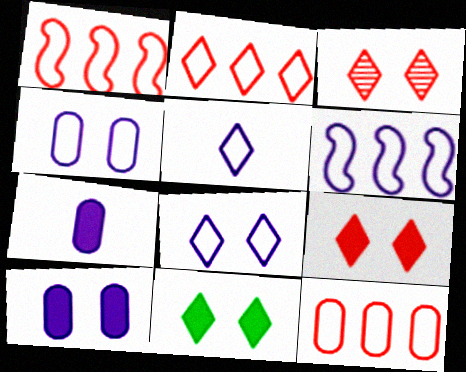[[1, 2, 12], 
[3, 8, 11], 
[4, 5, 6]]